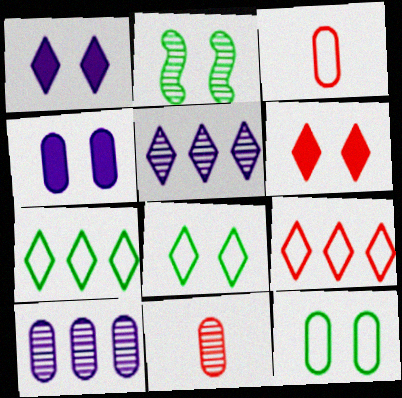[[2, 5, 11]]